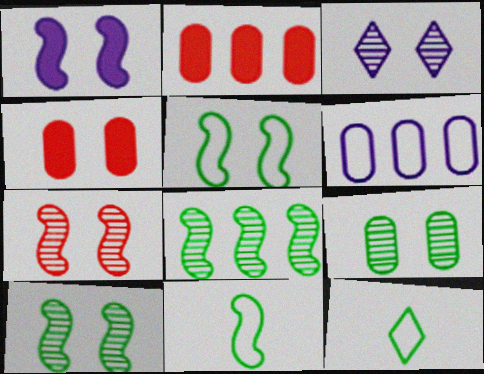[[1, 5, 7], 
[2, 3, 11], 
[3, 4, 5], 
[3, 7, 9]]